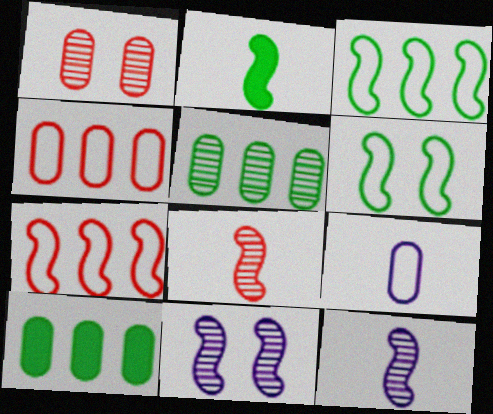[[1, 9, 10], 
[2, 7, 11]]